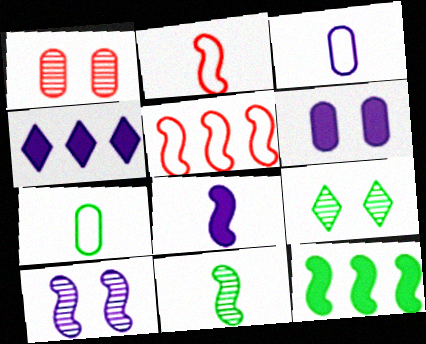[[1, 9, 10], 
[2, 8, 11], 
[2, 10, 12], 
[3, 4, 10], 
[4, 6, 8], 
[7, 9, 12]]